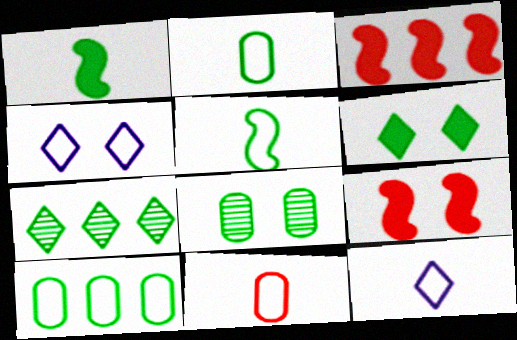[[3, 8, 12], 
[4, 8, 9], 
[5, 11, 12]]